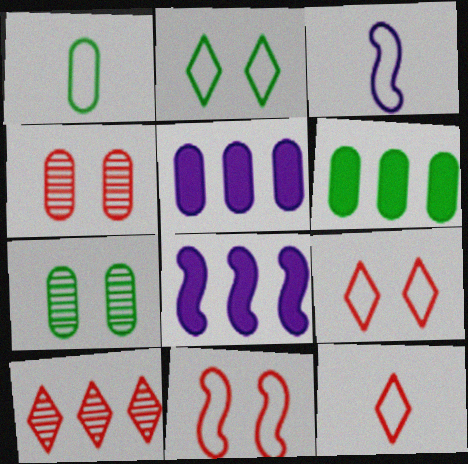[[1, 3, 12], 
[1, 4, 5], 
[1, 6, 7], 
[7, 8, 12]]